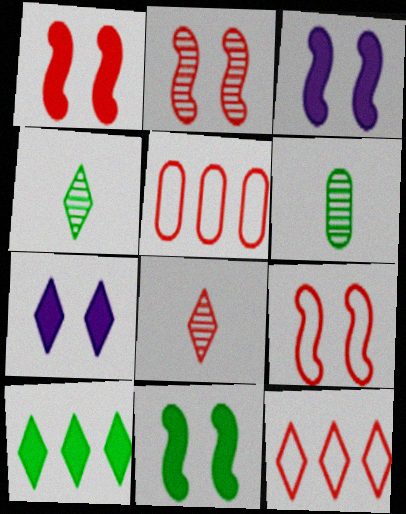[[1, 2, 9], 
[1, 3, 11], 
[1, 5, 8], 
[3, 4, 5], 
[3, 6, 12], 
[4, 7, 12]]